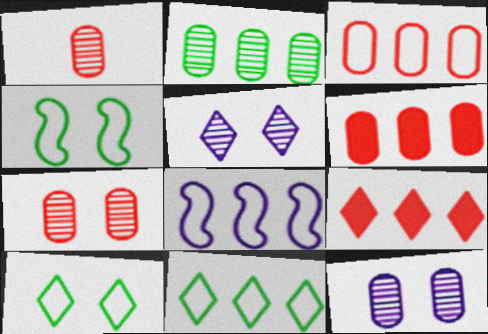[[1, 2, 12], 
[2, 8, 9], 
[3, 8, 11]]